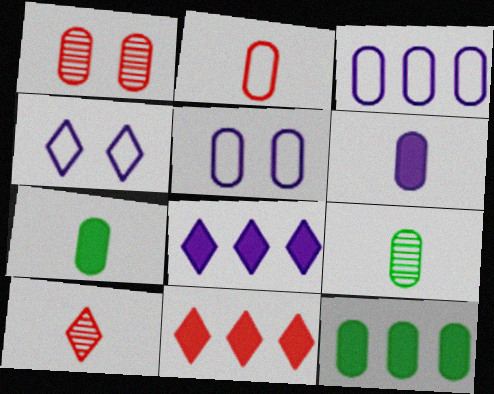[[1, 3, 7], 
[2, 6, 9]]